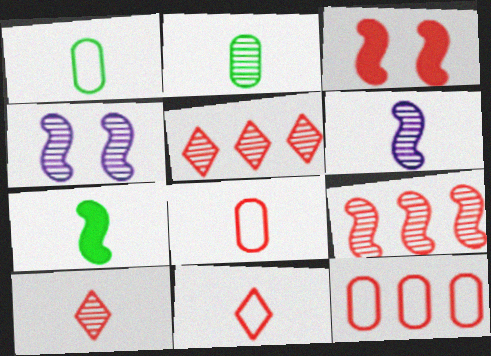[[2, 4, 5], 
[2, 6, 10], 
[3, 5, 8], 
[3, 10, 12]]